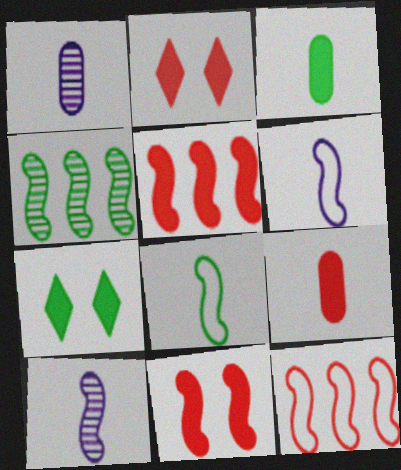[[1, 7, 12], 
[2, 5, 9], 
[4, 6, 11]]